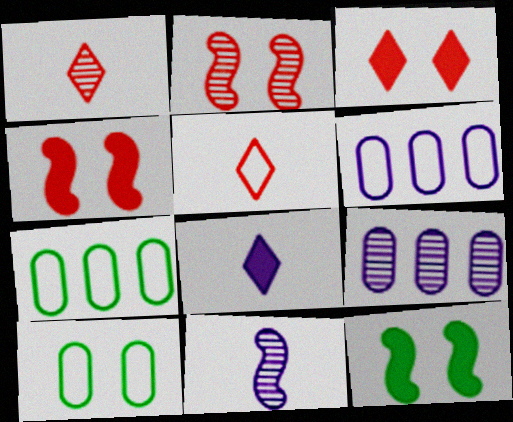[[1, 6, 12], 
[2, 7, 8], 
[3, 7, 11], 
[5, 9, 12]]